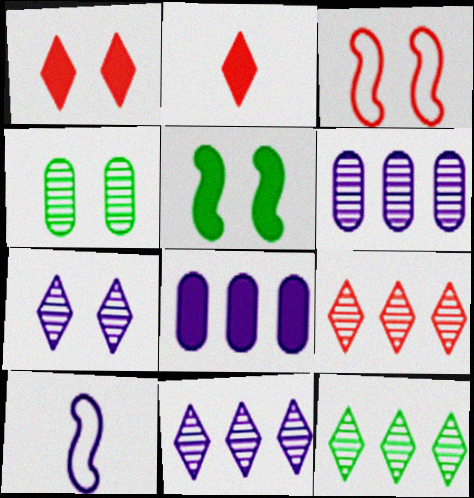[[2, 5, 8], 
[7, 8, 10], 
[9, 11, 12]]